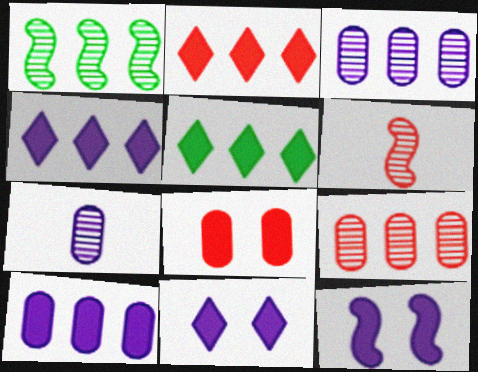[[2, 4, 5]]